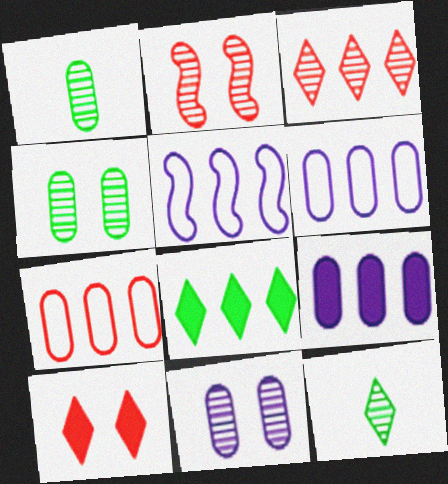[[1, 5, 10]]